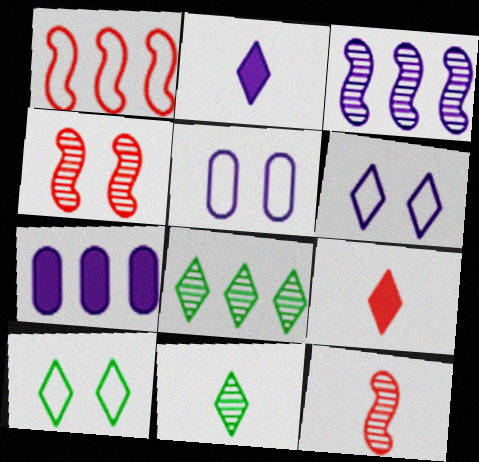[[1, 7, 8], 
[2, 3, 5], 
[6, 8, 9], 
[7, 10, 12]]